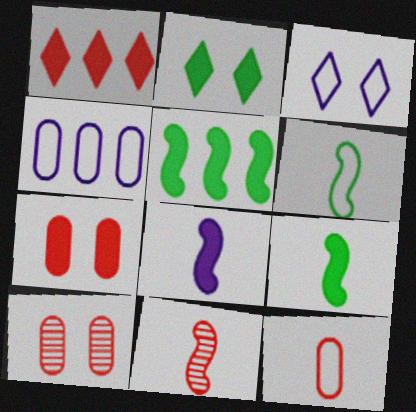[[2, 4, 11], 
[6, 8, 11]]